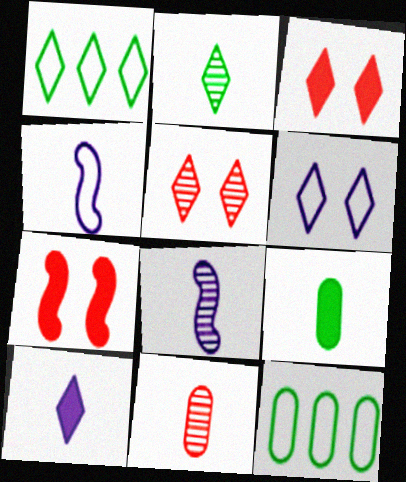[[1, 5, 10], 
[2, 8, 11], 
[3, 8, 12]]